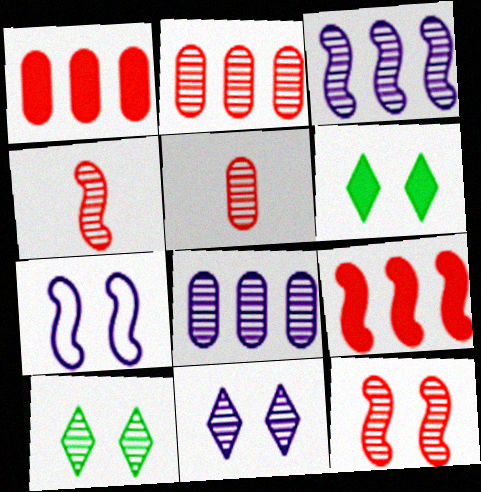[[3, 5, 10], 
[4, 8, 10]]